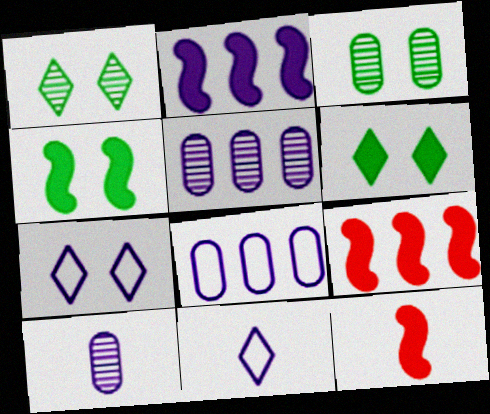[[1, 8, 12], 
[2, 4, 12], 
[2, 7, 10], 
[3, 9, 11]]